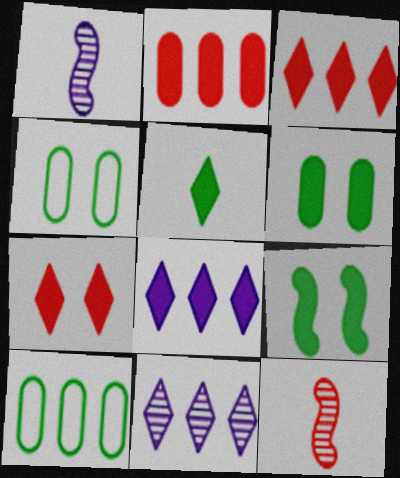[[1, 3, 4], 
[1, 7, 10], 
[4, 8, 12], 
[5, 7, 8]]